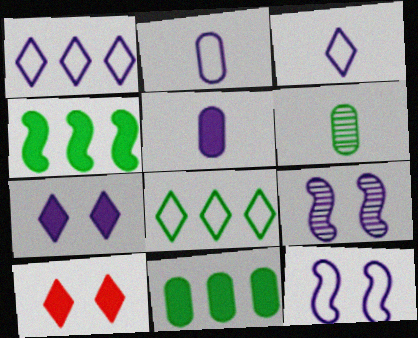[[1, 2, 12], 
[1, 5, 9], 
[4, 5, 10]]